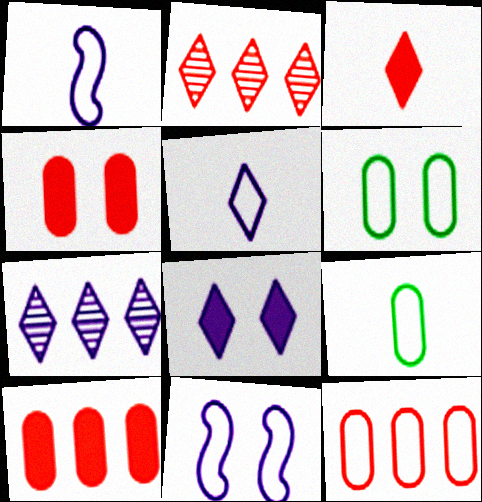[[5, 7, 8]]